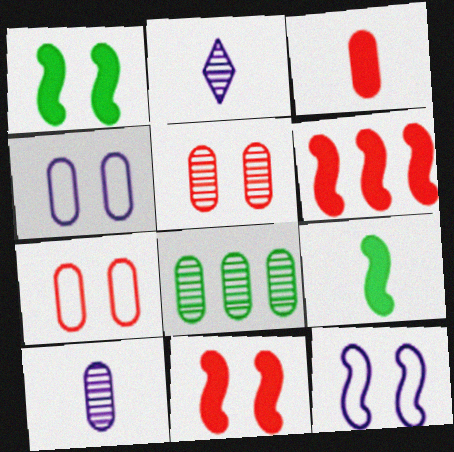[[3, 4, 8], 
[5, 8, 10]]